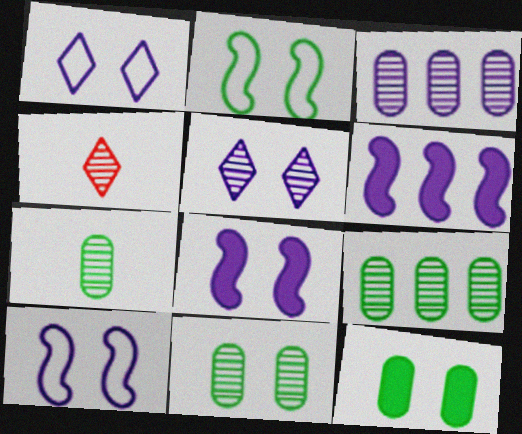[[7, 9, 11]]